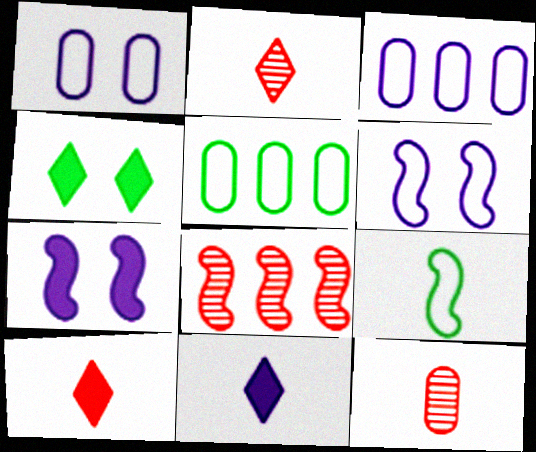[[2, 5, 7], 
[7, 8, 9], 
[9, 11, 12]]